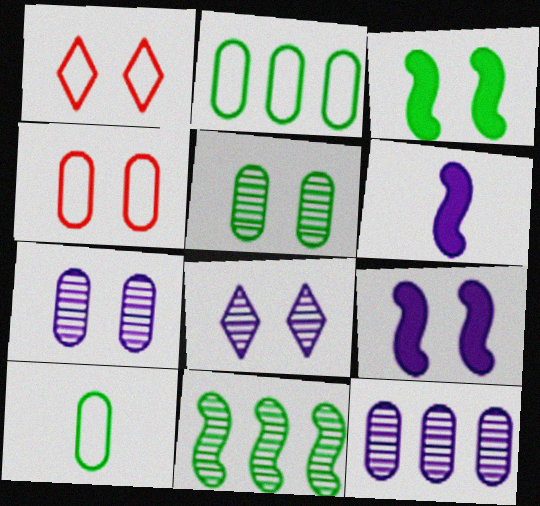[[1, 3, 7], 
[1, 5, 9], 
[3, 4, 8]]